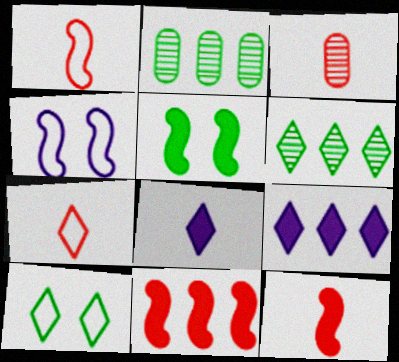[[3, 7, 12]]